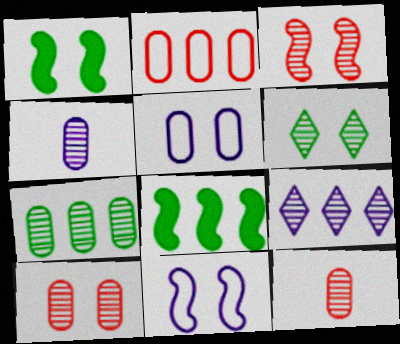[[1, 3, 11], 
[2, 8, 9], 
[4, 7, 10]]